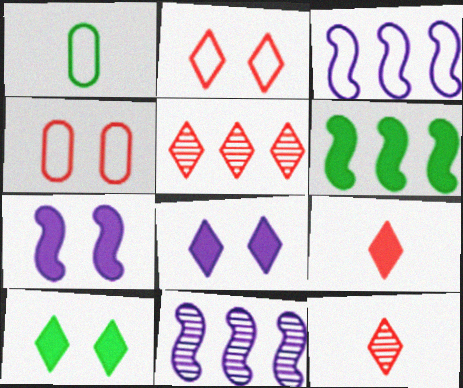[[1, 2, 3], 
[1, 5, 7], 
[2, 5, 9]]